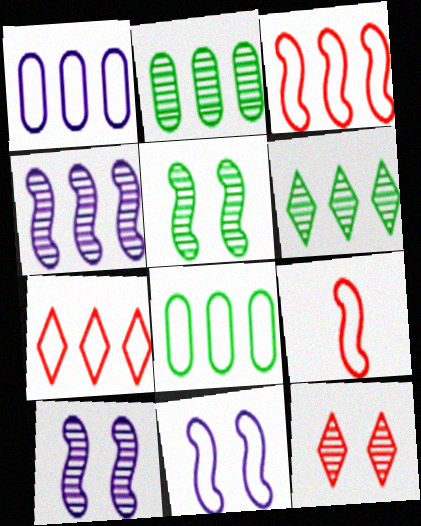[]